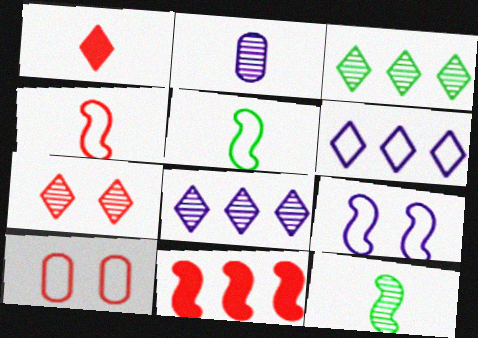[[1, 2, 5], 
[5, 6, 10], 
[9, 11, 12]]